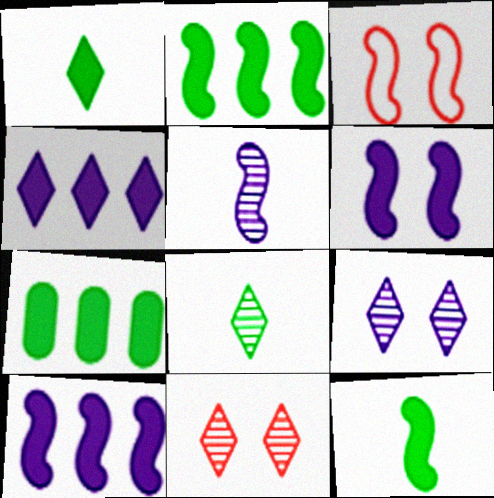[[2, 3, 5]]